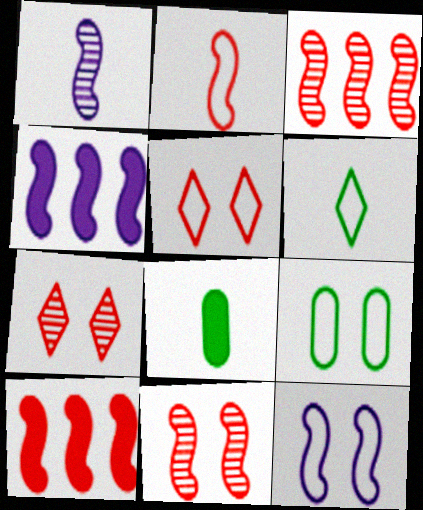[[1, 4, 12], 
[2, 10, 11], 
[5, 9, 12]]